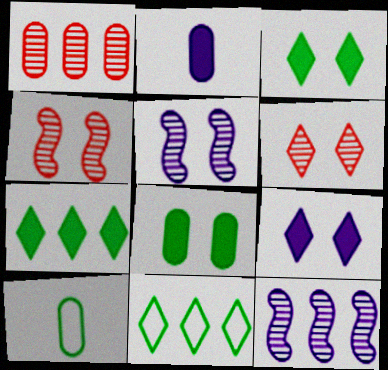[[2, 4, 11]]